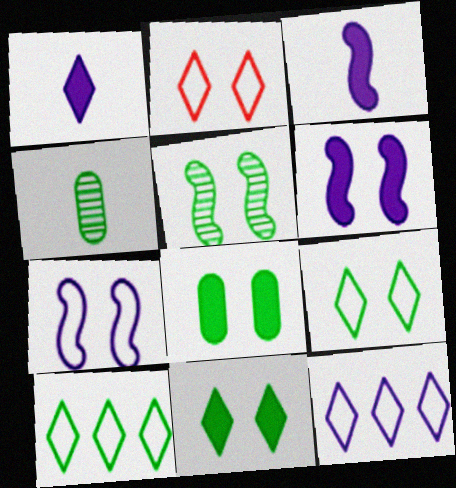[[5, 8, 9]]